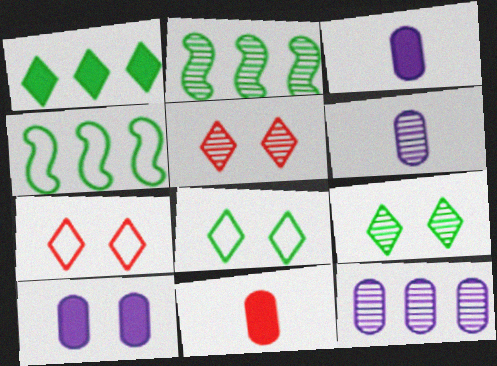[[2, 3, 7], 
[2, 5, 6], 
[3, 4, 5]]